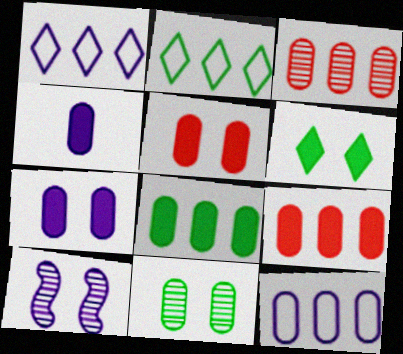[[1, 4, 10], 
[3, 8, 12], 
[4, 5, 8]]